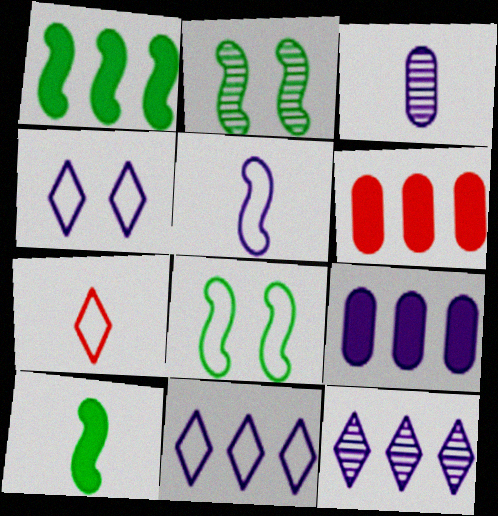[[2, 7, 9], 
[3, 7, 10]]